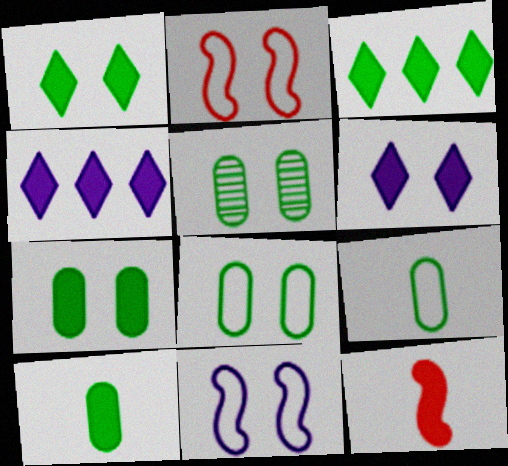[[2, 5, 6], 
[4, 7, 12], 
[5, 7, 8]]